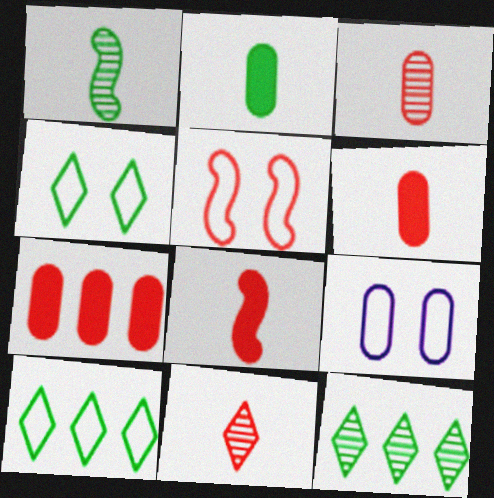[[4, 5, 9], 
[5, 7, 11], 
[8, 9, 12]]